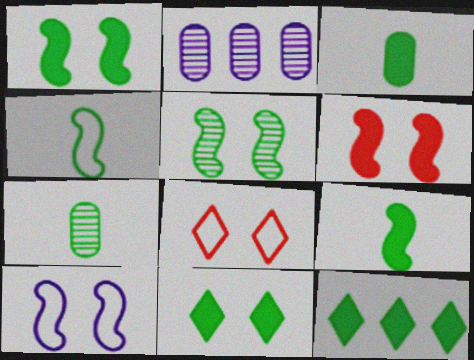[[1, 3, 12], 
[2, 8, 9], 
[5, 6, 10]]